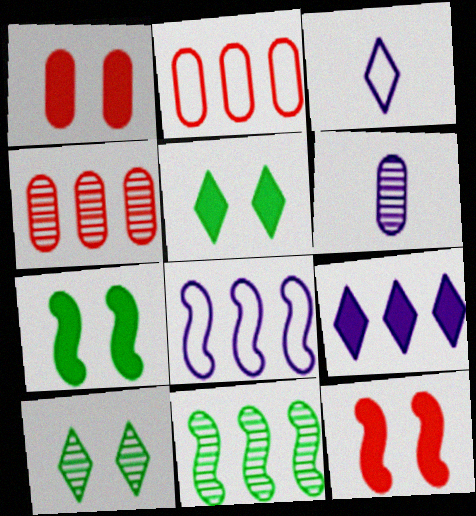[[1, 3, 11], 
[2, 9, 11], 
[3, 4, 7]]